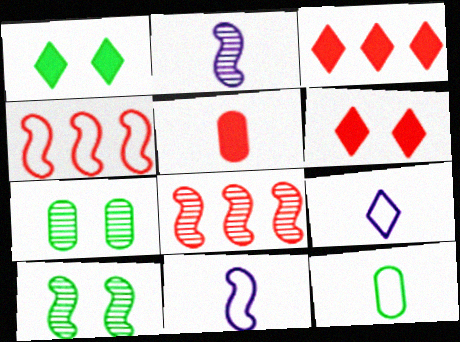[[2, 8, 10], 
[3, 7, 11]]